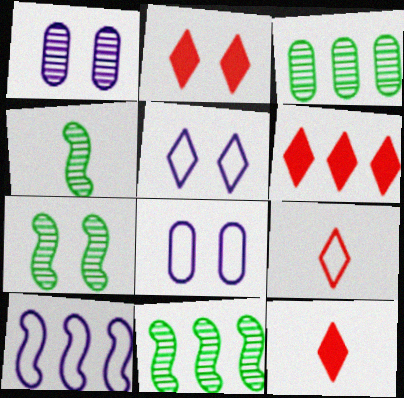[[2, 6, 12], 
[2, 7, 8], 
[3, 6, 10], 
[4, 6, 8], 
[4, 7, 11], 
[8, 11, 12]]